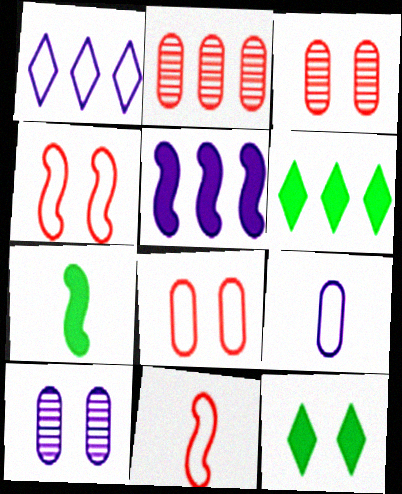[[1, 3, 7], 
[4, 10, 12], 
[6, 10, 11]]